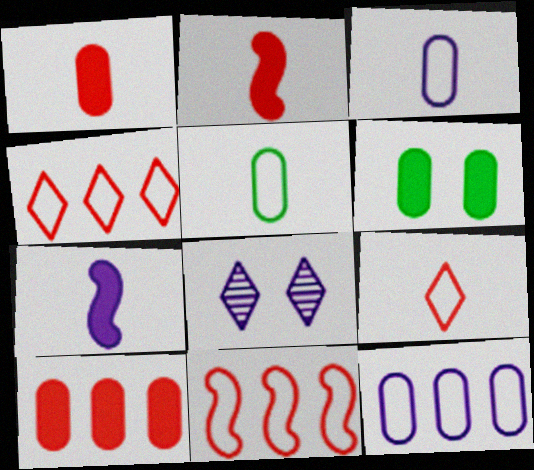[[7, 8, 12]]